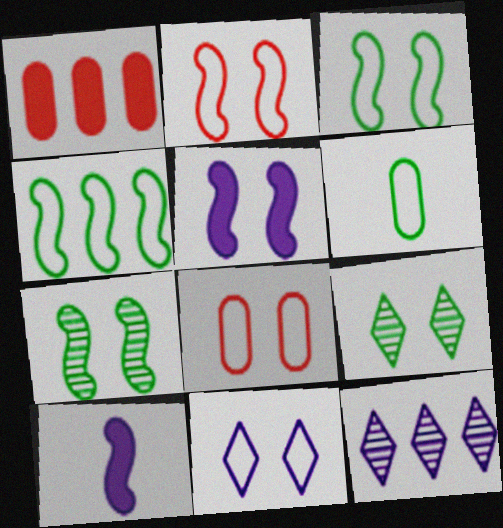[[1, 4, 12], 
[2, 5, 7], 
[3, 8, 11], 
[5, 8, 9]]